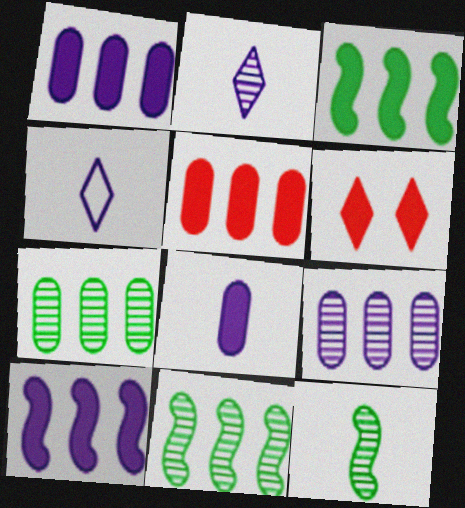[[3, 6, 8]]